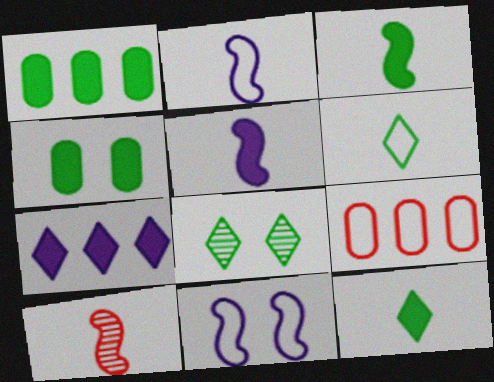[[2, 3, 10], 
[5, 8, 9], 
[6, 9, 11]]